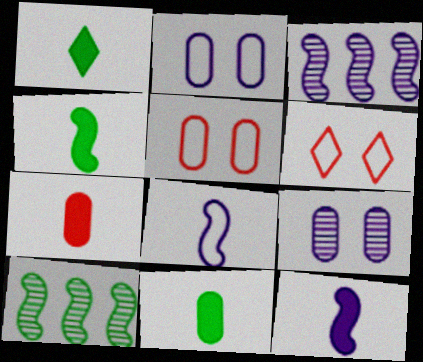[[1, 3, 5], 
[1, 4, 11], 
[1, 7, 12], 
[3, 6, 11]]